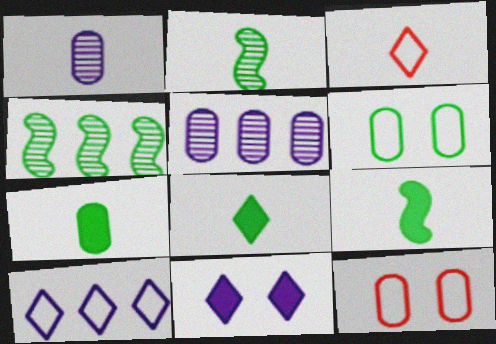[[1, 3, 9], 
[4, 6, 8], 
[5, 7, 12], 
[7, 8, 9]]